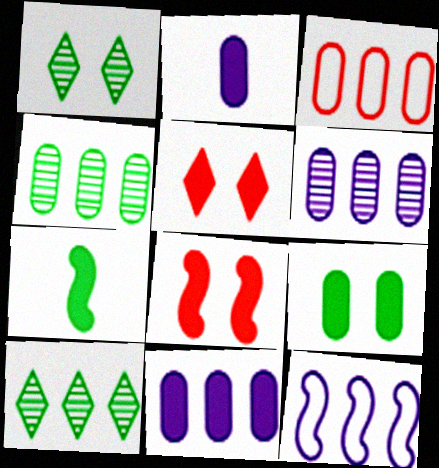[[3, 4, 11], 
[5, 7, 11]]